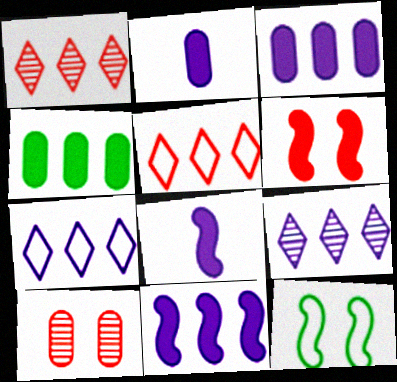[[1, 2, 12]]